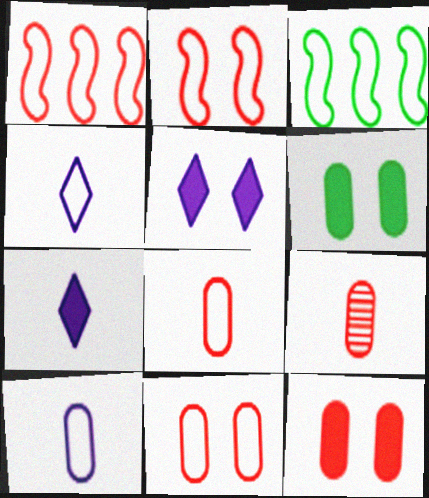[[3, 4, 11], 
[3, 5, 9]]